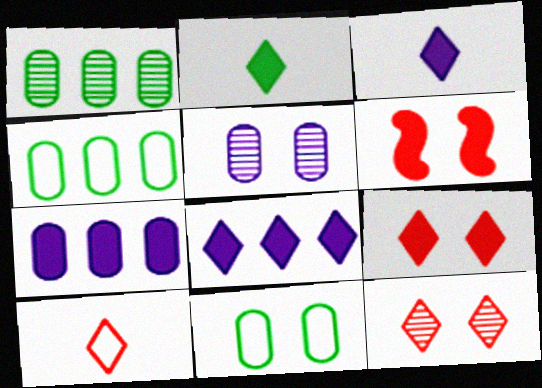[[2, 6, 7], 
[2, 8, 9]]